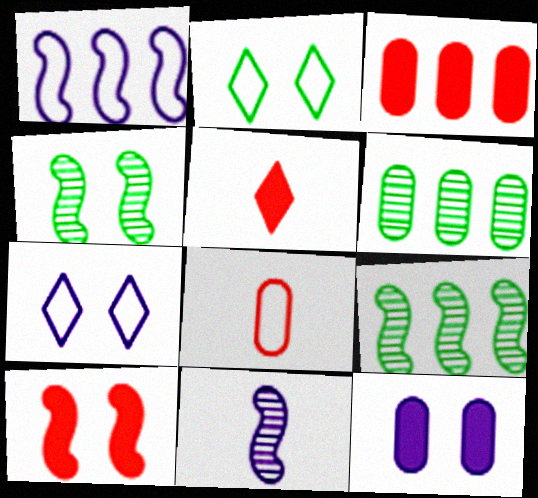[[1, 2, 8], 
[2, 3, 11], 
[3, 5, 10], 
[6, 8, 12]]